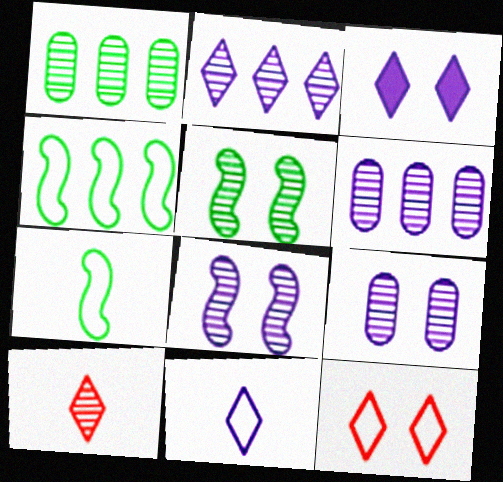[[1, 8, 10], 
[2, 3, 11], 
[5, 6, 10]]